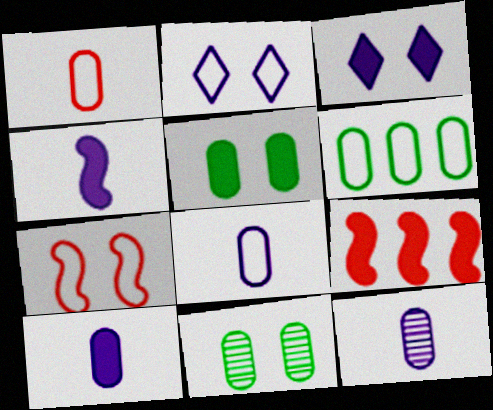[[3, 7, 11], 
[8, 10, 12]]